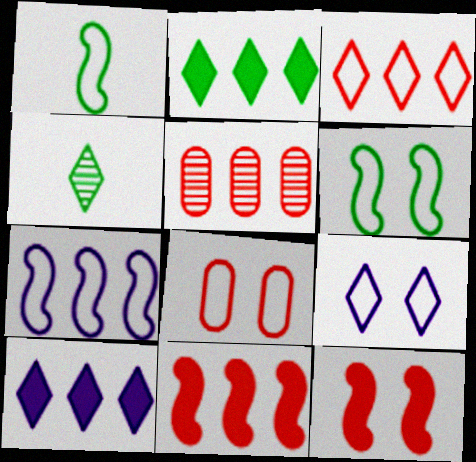[[2, 5, 7], 
[3, 5, 11], 
[6, 8, 9]]